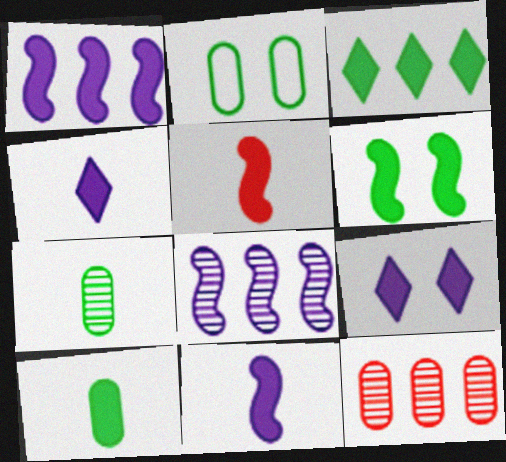[[1, 5, 6], 
[3, 6, 10], 
[4, 5, 10]]